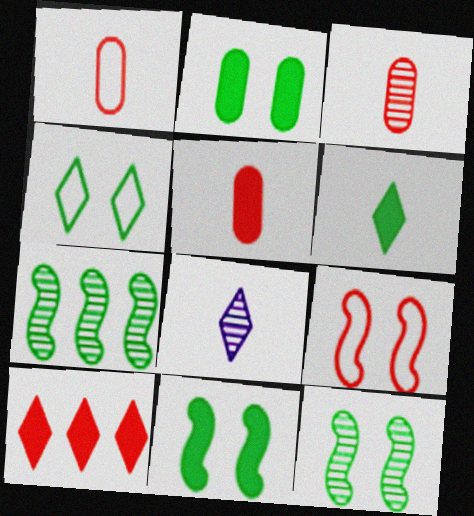[[1, 3, 5], 
[2, 4, 12], 
[3, 9, 10], 
[4, 8, 10]]